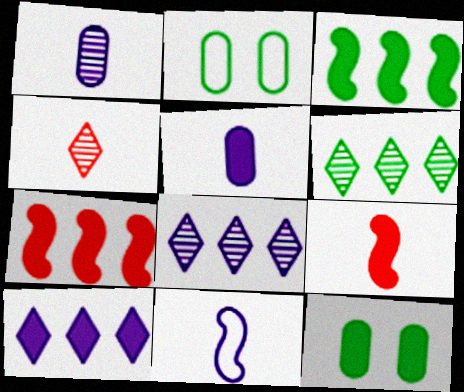[[2, 8, 9], 
[9, 10, 12]]